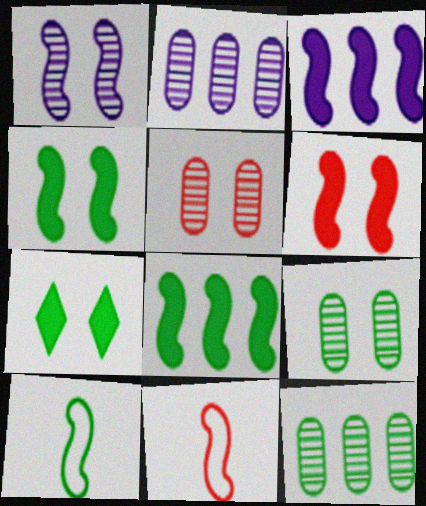[[1, 8, 11], 
[2, 7, 11], 
[7, 10, 12]]